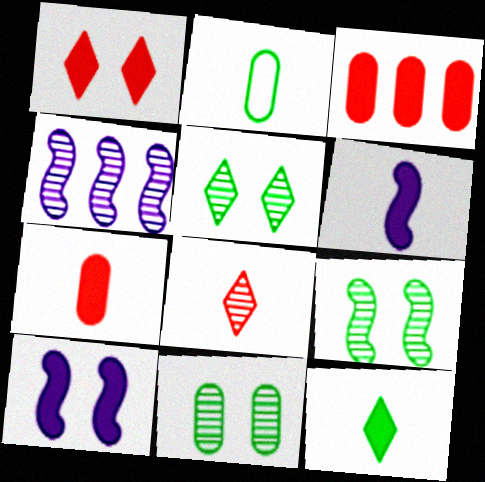[[1, 2, 4], 
[2, 6, 8], 
[3, 10, 12], 
[4, 8, 11], 
[5, 9, 11], 
[6, 7, 12]]